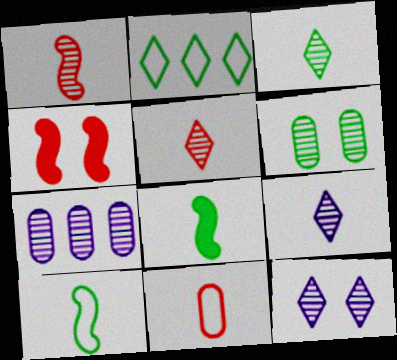[[2, 6, 8], 
[3, 5, 9], 
[8, 9, 11]]